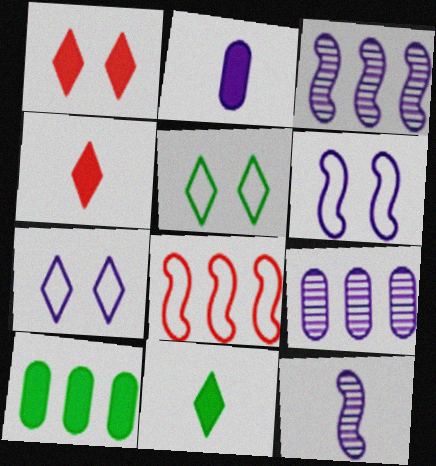[[2, 3, 7]]